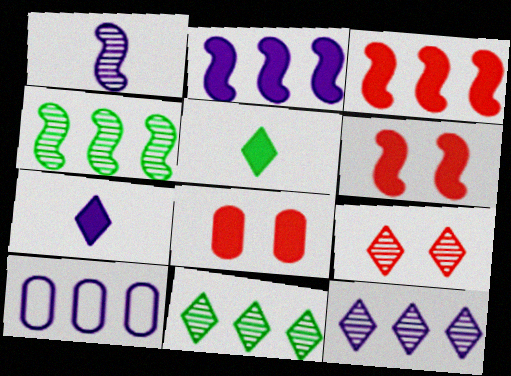[[2, 5, 8], 
[2, 10, 12], 
[3, 10, 11]]